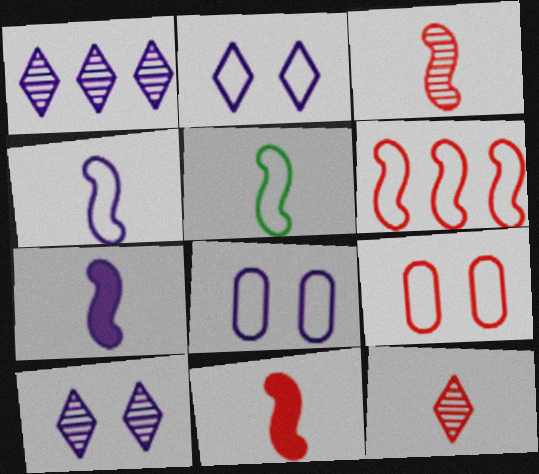[[1, 7, 8], 
[3, 5, 7]]